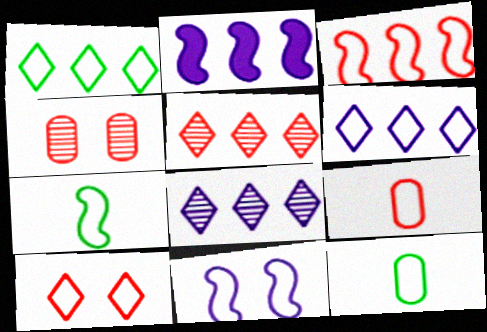[[1, 9, 11], 
[3, 7, 11], 
[3, 9, 10]]